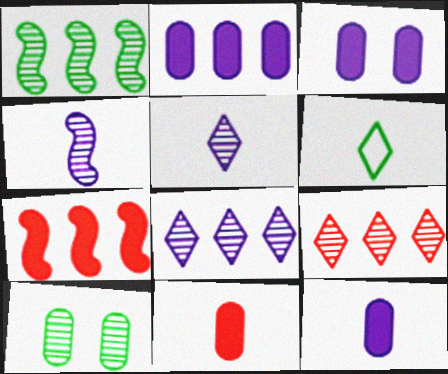[[2, 3, 12], 
[4, 6, 11], 
[4, 9, 10]]